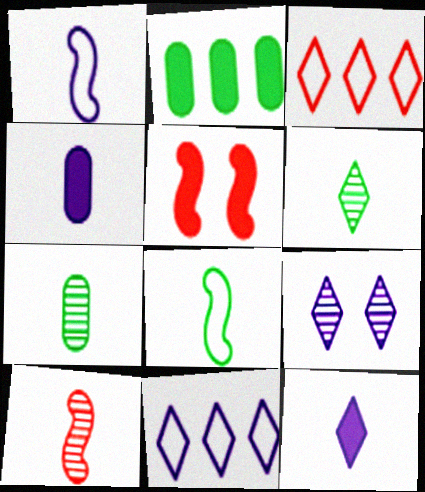[[2, 5, 12], 
[5, 7, 11], 
[9, 11, 12]]